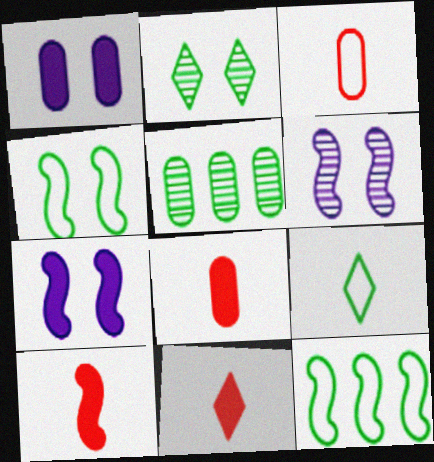[[1, 3, 5], 
[6, 10, 12], 
[8, 10, 11]]